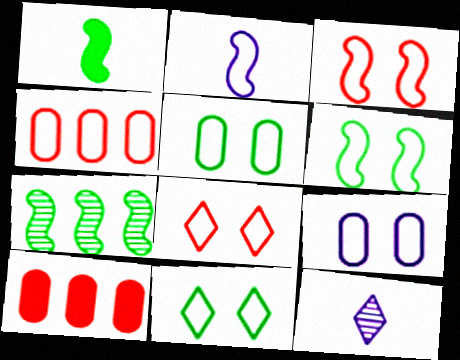[[1, 6, 7], 
[2, 4, 11], 
[3, 9, 11], 
[5, 6, 11], 
[6, 8, 9], 
[6, 10, 12]]